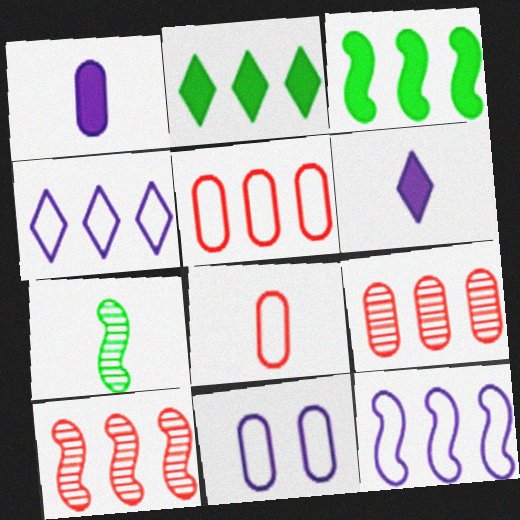[[2, 9, 12], 
[3, 4, 9], 
[3, 10, 12], 
[6, 7, 8]]